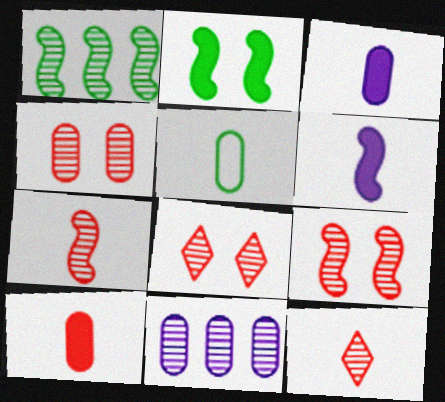[[4, 8, 9], 
[5, 6, 12]]